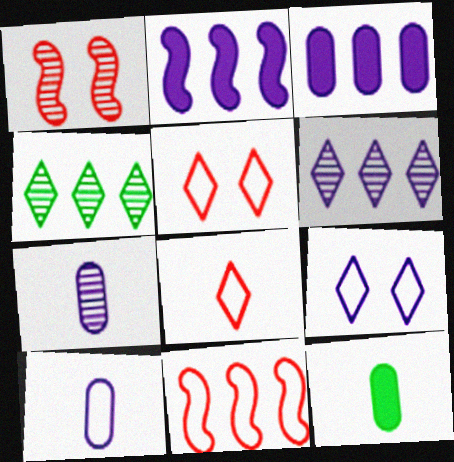[[1, 4, 7], 
[2, 7, 9], 
[3, 4, 11]]